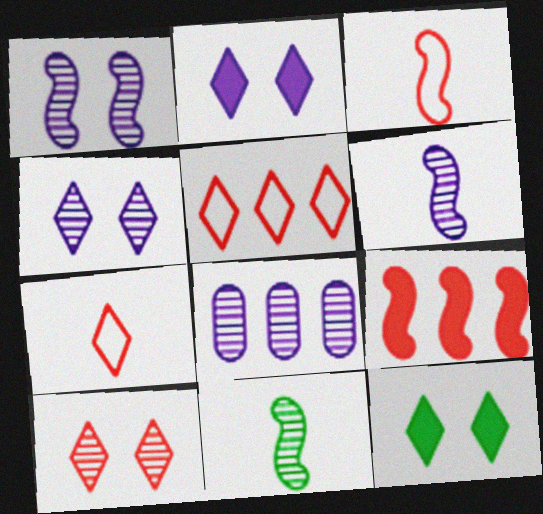[[3, 8, 12], 
[4, 6, 8], 
[8, 10, 11]]